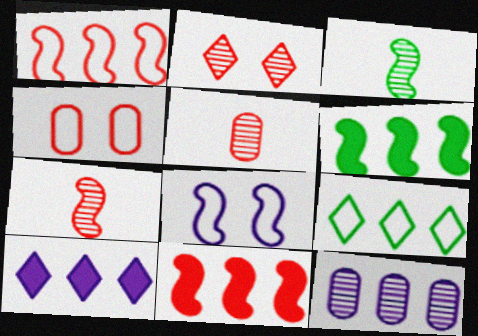[[2, 3, 12], 
[3, 4, 10], 
[3, 8, 11], 
[6, 7, 8], 
[9, 11, 12]]